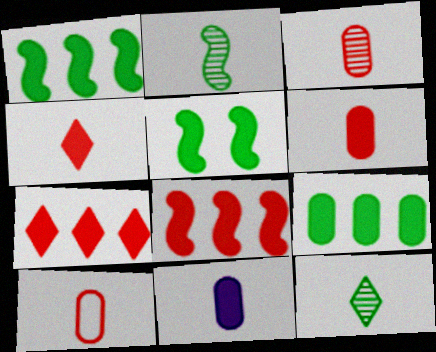[[3, 6, 10], 
[5, 7, 11]]